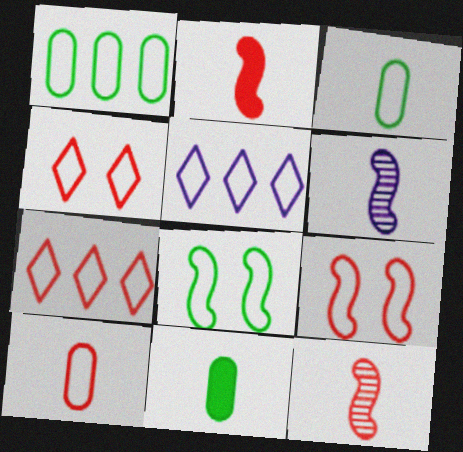[[3, 5, 9], 
[5, 8, 10], 
[7, 9, 10]]